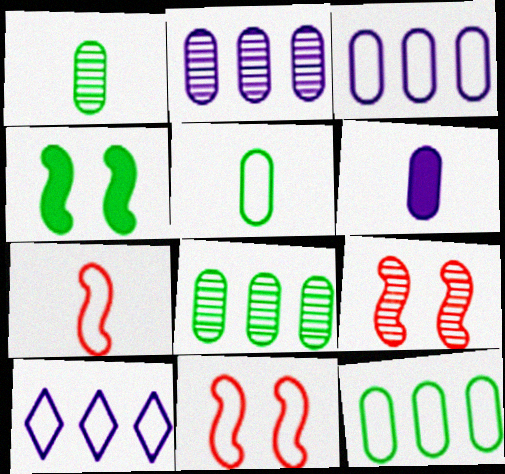[[5, 10, 11]]